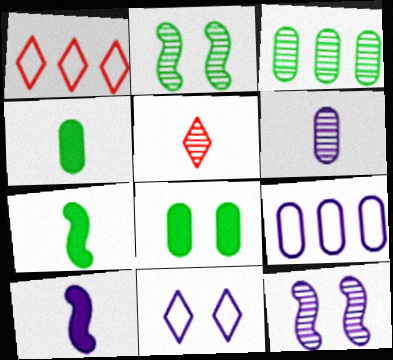[[1, 4, 12], 
[3, 5, 12]]